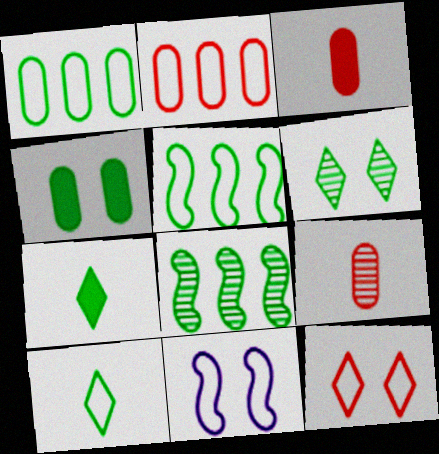[[2, 10, 11], 
[4, 8, 10]]